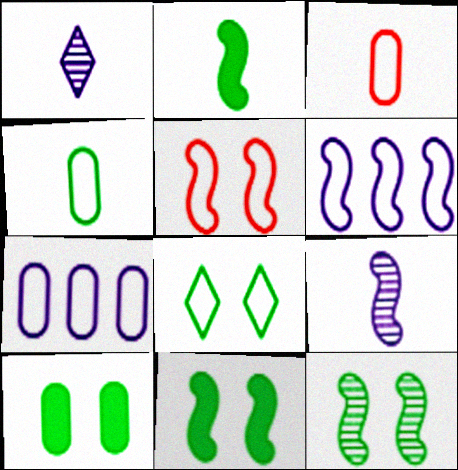[[1, 2, 3], 
[3, 6, 8], 
[8, 10, 12]]